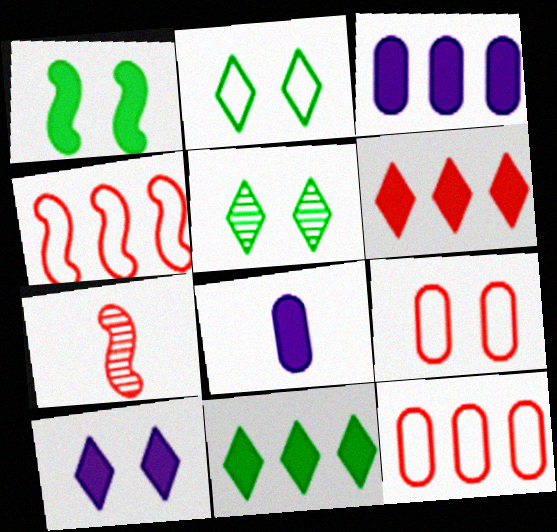[[1, 6, 8], 
[2, 3, 7], 
[4, 5, 8], 
[6, 7, 9]]